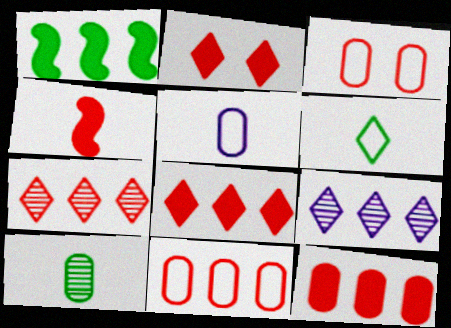[[1, 9, 11], 
[2, 4, 12], 
[2, 6, 9], 
[3, 4, 7]]